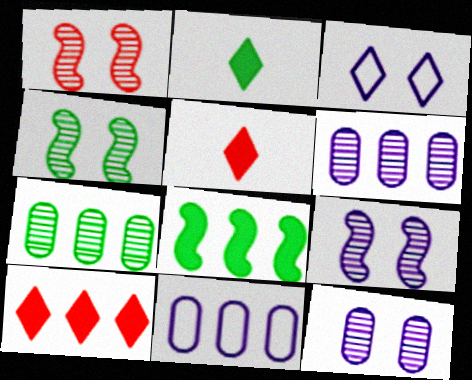[[1, 2, 11], 
[1, 4, 9], 
[4, 5, 11]]